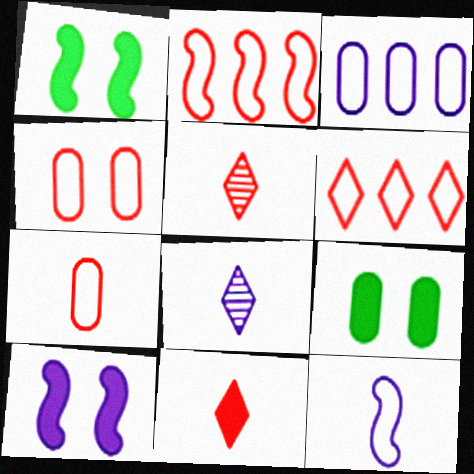[[1, 3, 5], 
[2, 8, 9], 
[3, 8, 10]]